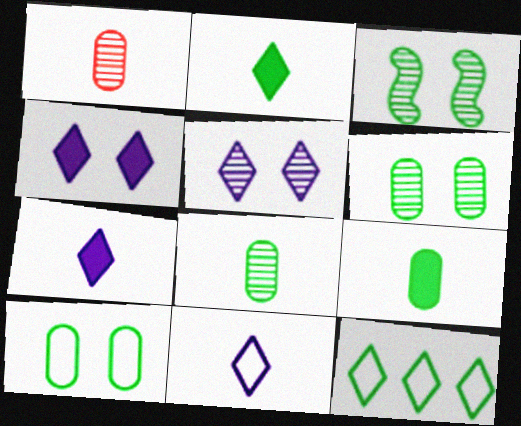[[3, 9, 12]]